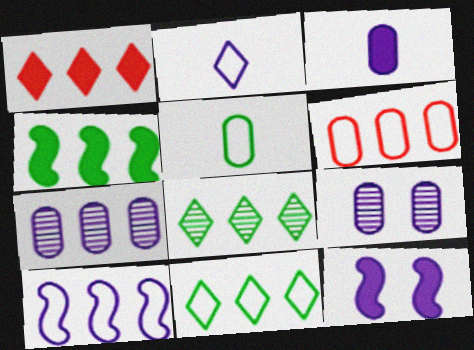[[2, 7, 12], 
[6, 10, 11]]